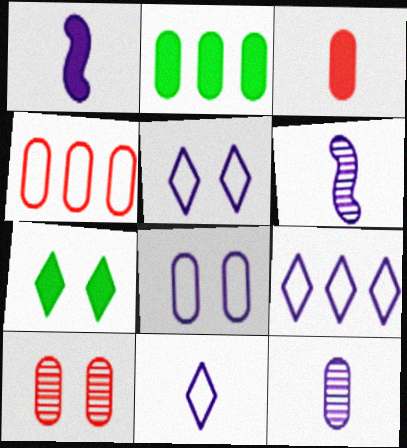[[1, 11, 12], 
[3, 4, 10], 
[4, 6, 7], 
[5, 9, 11]]